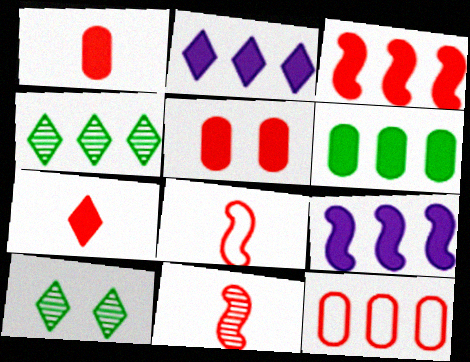[[2, 3, 6], 
[3, 5, 7], 
[4, 9, 12]]